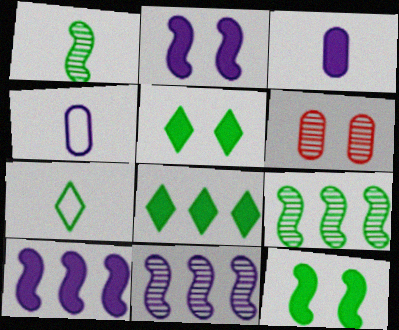[[6, 7, 10]]